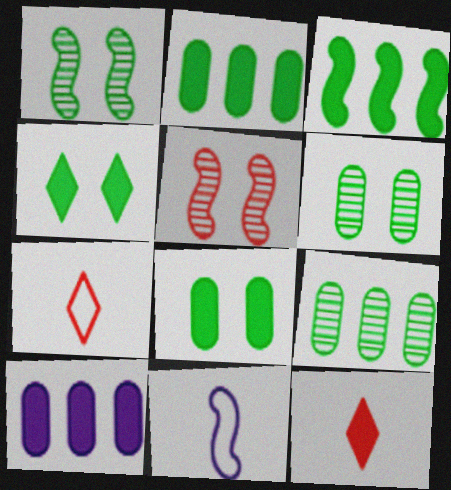[[1, 7, 10], 
[3, 5, 11]]